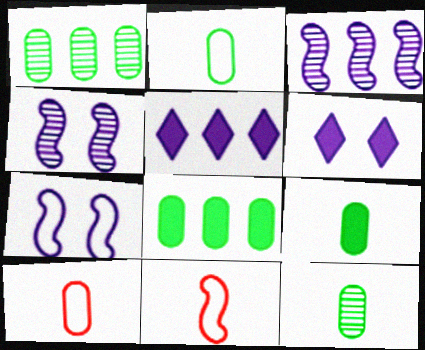[[1, 6, 11], 
[2, 9, 12]]